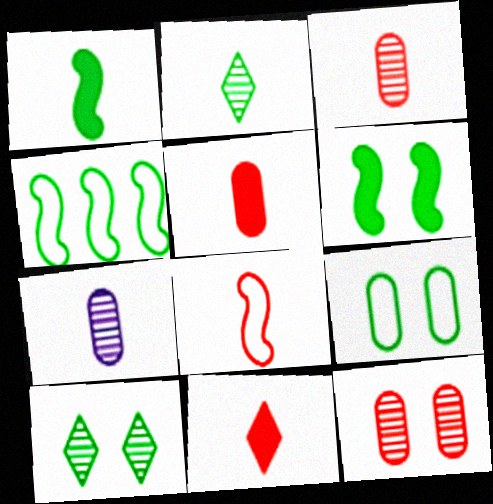[[3, 8, 11], 
[6, 9, 10]]